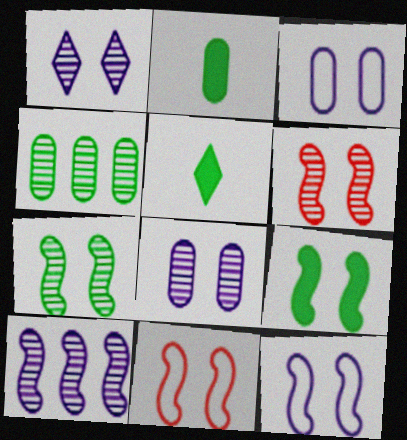[[6, 9, 12]]